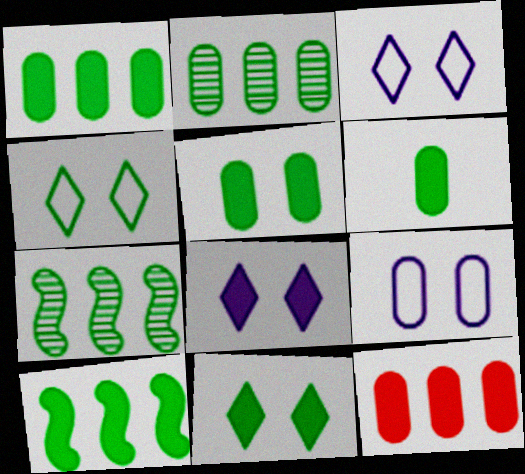[[1, 5, 6], 
[4, 6, 7], 
[6, 10, 11]]